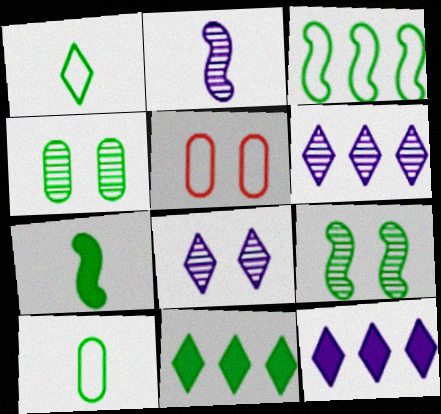[[2, 5, 11], 
[3, 7, 9], 
[5, 6, 7], 
[9, 10, 11]]